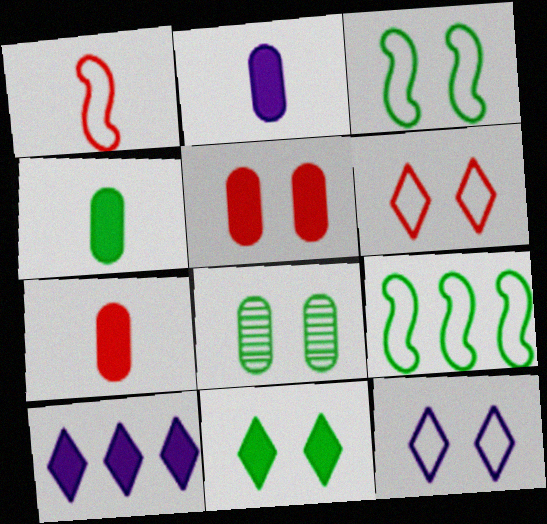[[1, 8, 10], 
[2, 4, 7], 
[3, 8, 11]]